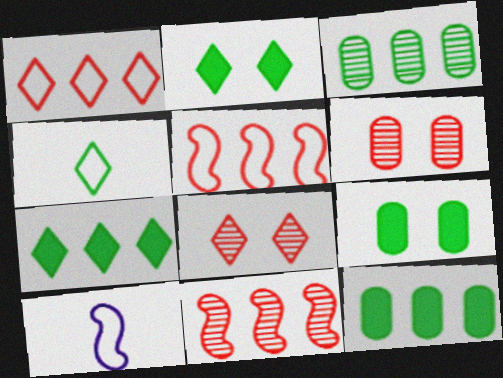[[6, 7, 10], 
[8, 10, 12]]